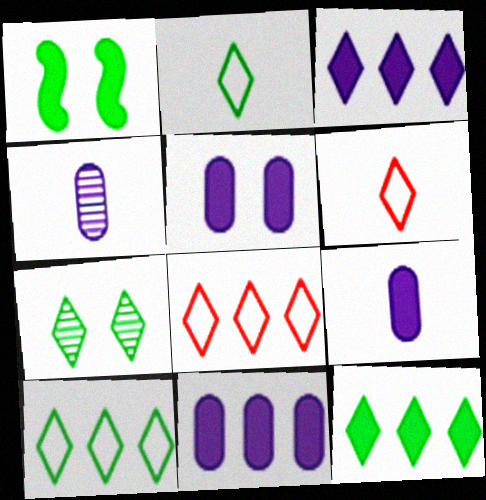[[1, 4, 8], 
[2, 7, 12], 
[3, 6, 7], 
[5, 9, 11]]